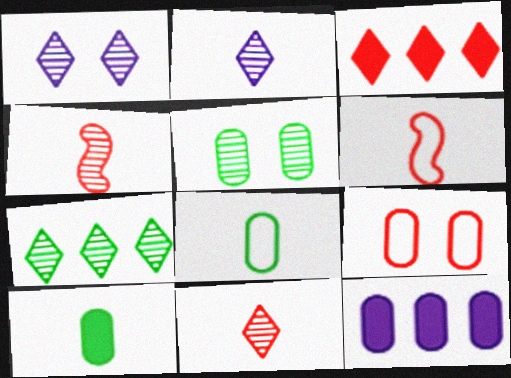[[1, 7, 11], 
[2, 6, 10], 
[3, 4, 9]]